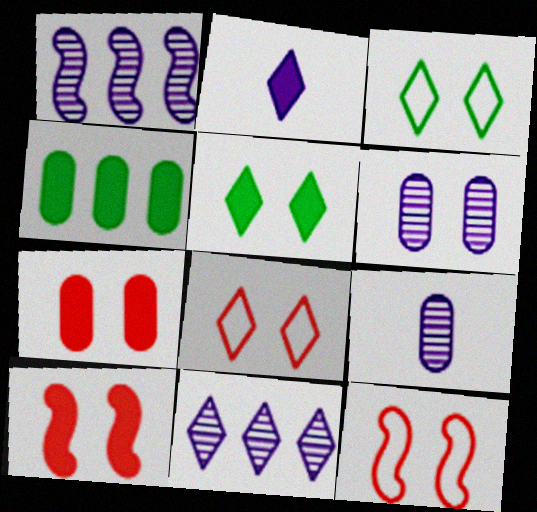[[2, 4, 10], 
[3, 6, 10], 
[5, 6, 12]]